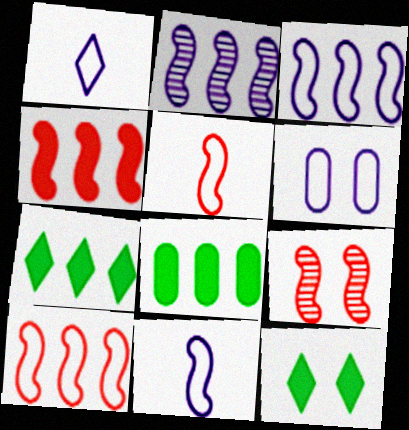[[1, 3, 6], 
[1, 8, 9], 
[4, 5, 9], 
[6, 9, 12]]